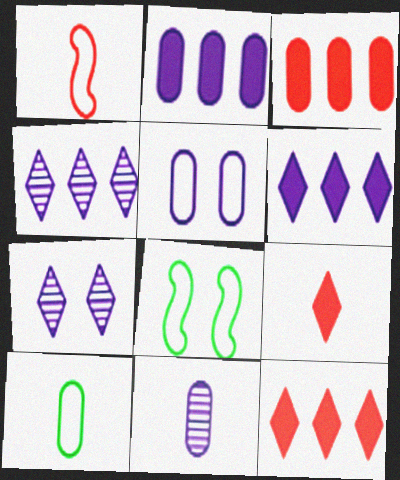[[2, 5, 11], 
[8, 11, 12]]